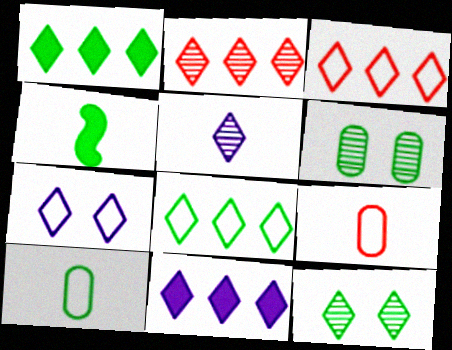[[2, 5, 12], 
[2, 8, 11], 
[4, 5, 9], 
[4, 6, 8], 
[5, 7, 11]]